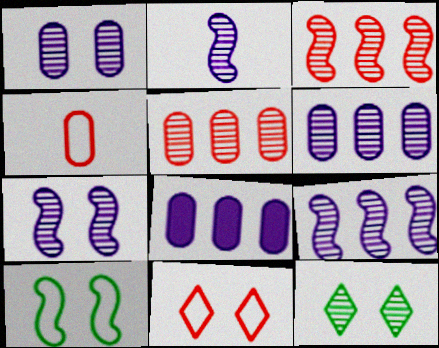[[2, 5, 12], 
[2, 7, 9]]